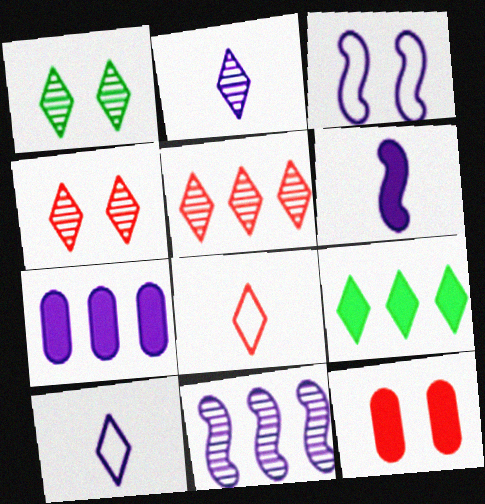[[1, 2, 5], 
[1, 3, 12], 
[2, 3, 7], 
[3, 6, 11], 
[4, 9, 10], 
[6, 9, 12]]